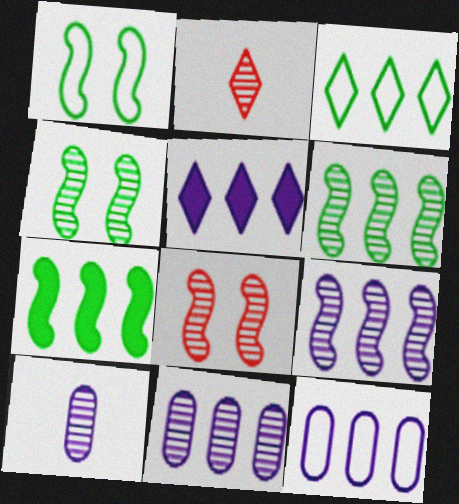[[2, 4, 11], 
[5, 9, 12]]